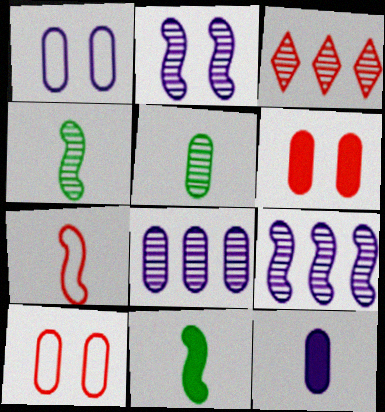[[1, 3, 11], 
[1, 8, 12], 
[2, 3, 5], 
[3, 6, 7]]